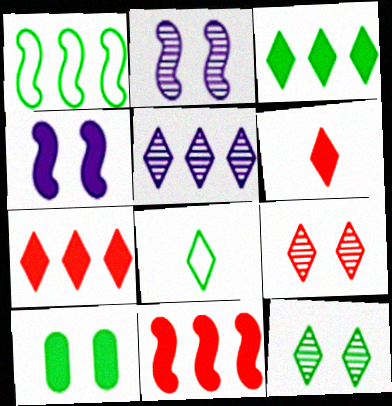[[3, 8, 12]]